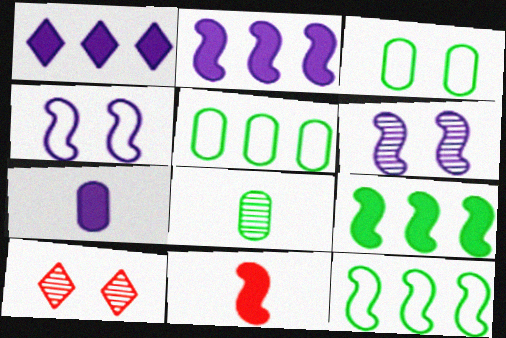[[6, 11, 12], 
[7, 10, 12]]